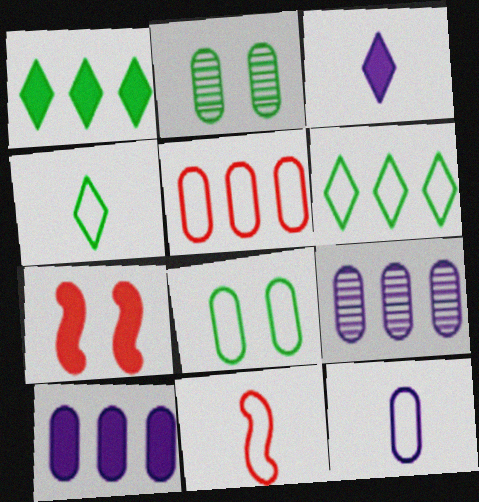[[4, 7, 9], 
[4, 11, 12], 
[5, 8, 12]]